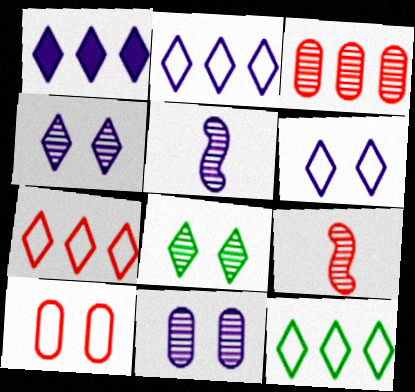[[2, 7, 12], 
[3, 5, 8]]